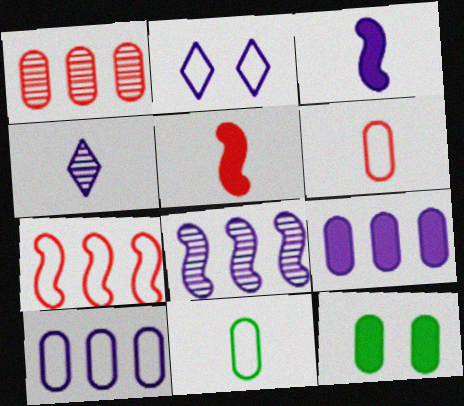[[2, 7, 11], 
[4, 5, 11], 
[4, 7, 12]]